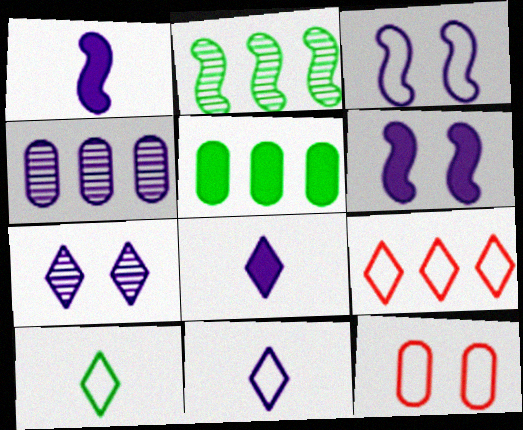[[2, 8, 12], 
[3, 4, 8], 
[4, 6, 11]]